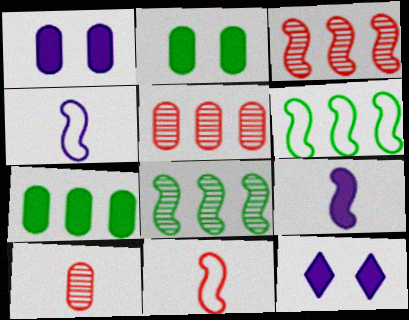[[6, 10, 12]]